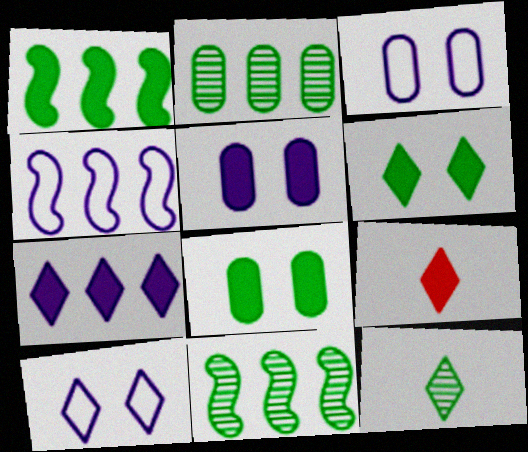[[1, 5, 9], 
[3, 9, 11], 
[6, 7, 9]]